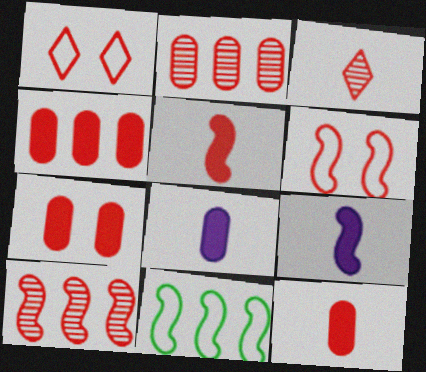[[1, 2, 5], 
[1, 10, 12], 
[3, 4, 6], 
[4, 7, 12], 
[5, 6, 10]]